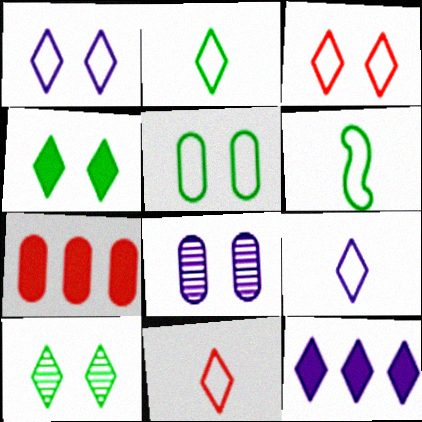[[2, 9, 11], 
[10, 11, 12]]